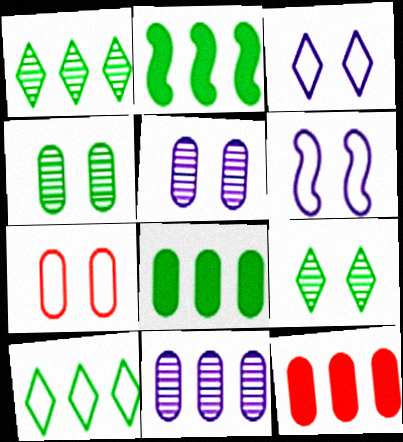[]